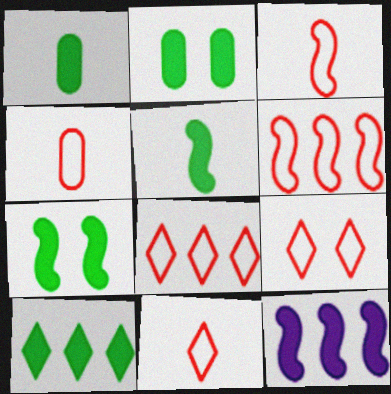[[1, 7, 10], 
[2, 5, 10], 
[3, 4, 11], 
[4, 6, 9], 
[8, 9, 11]]